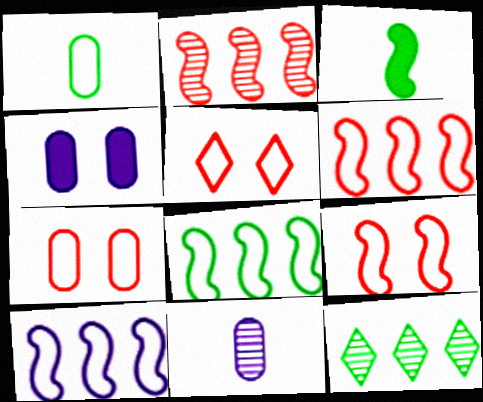[[1, 5, 10], 
[5, 7, 9], 
[6, 8, 10]]